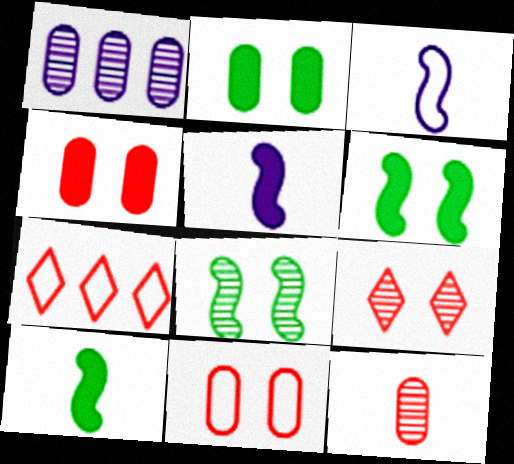[]